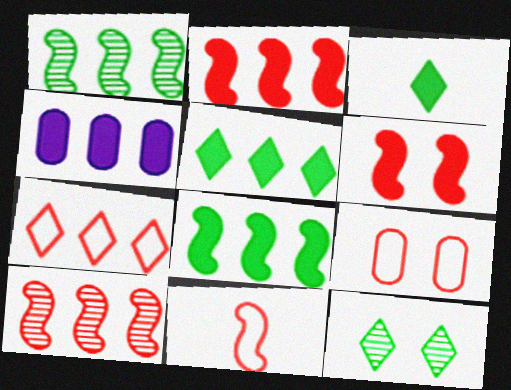[[1, 4, 7], 
[2, 4, 5], 
[3, 4, 6], 
[4, 11, 12], 
[6, 10, 11], 
[7, 9, 11]]